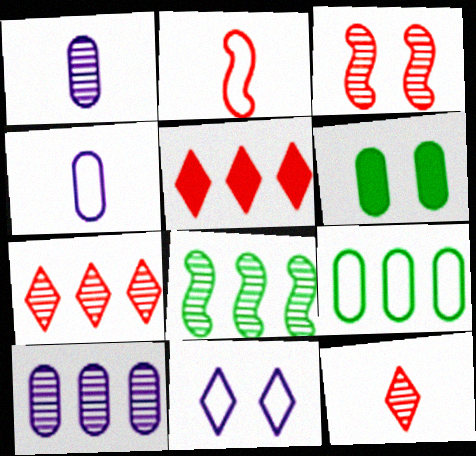[[2, 9, 11], 
[3, 6, 11], 
[7, 8, 10]]